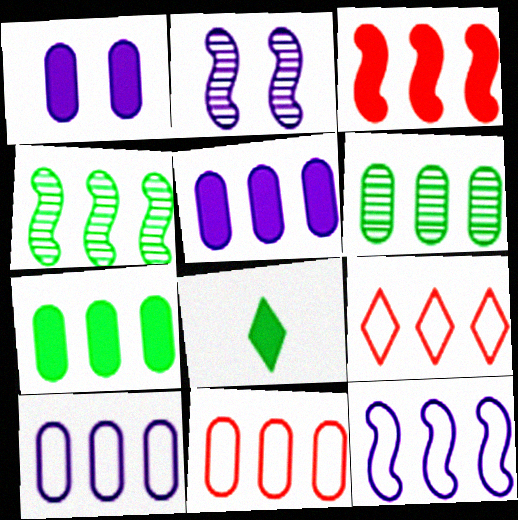[[1, 3, 8], 
[2, 8, 11], 
[3, 4, 12], 
[4, 5, 9], 
[5, 6, 11]]